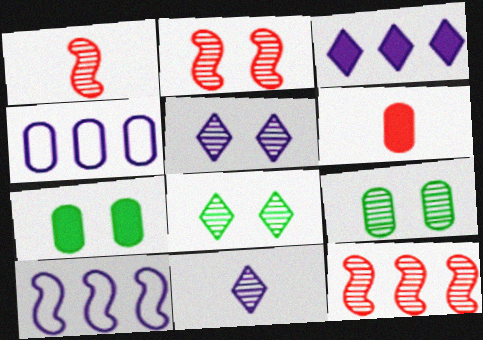[[1, 2, 12], 
[2, 5, 9], 
[4, 6, 9], 
[6, 8, 10], 
[9, 11, 12]]